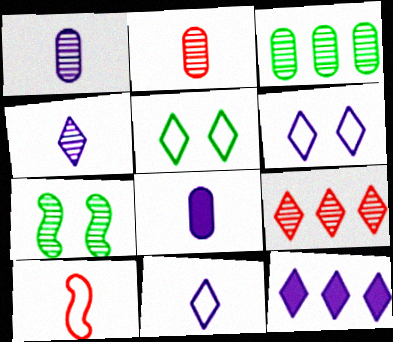[[1, 7, 9], 
[4, 6, 12]]